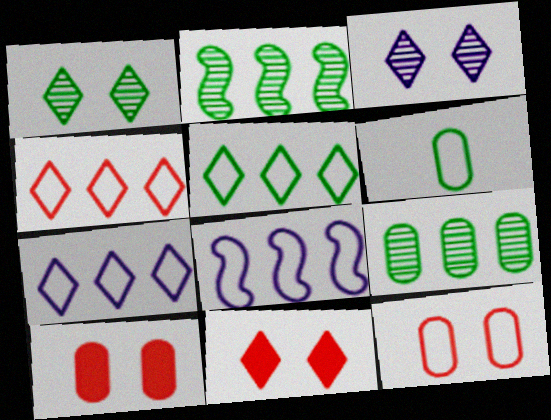[[4, 5, 7]]